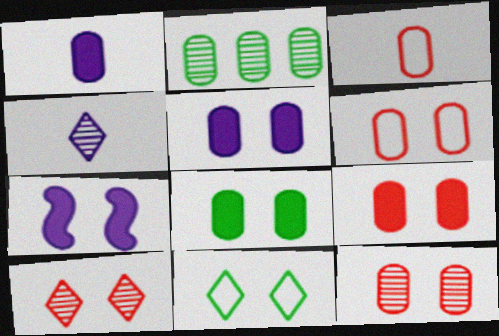[[1, 2, 6], 
[2, 3, 5], 
[5, 8, 9], 
[6, 9, 12], 
[7, 11, 12]]